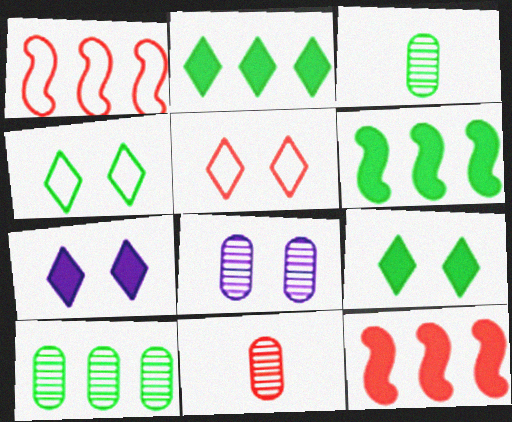[[1, 3, 7], 
[3, 4, 6], 
[5, 11, 12], 
[8, 10, 11]]